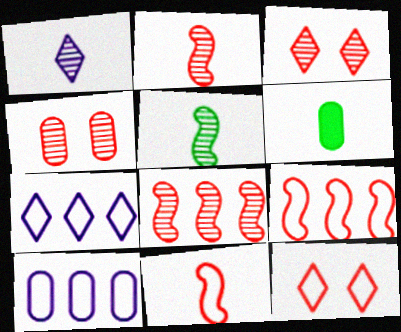[[1, 6, 11], 
[4, 6, 10]]